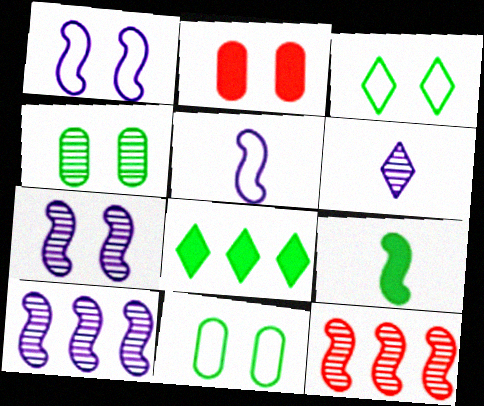[[1, 9, 12], 
[2, 3, 7], 
[4, 6, 12]]